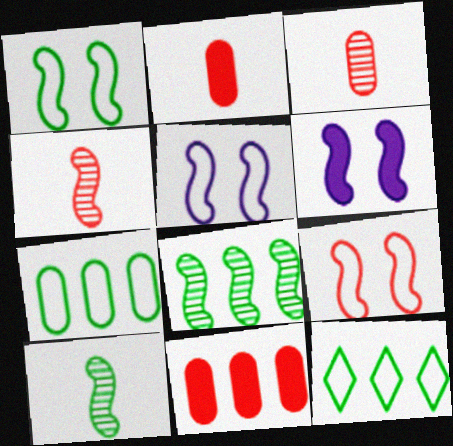[[1, 5, 9], 
[3, 6, 12]]